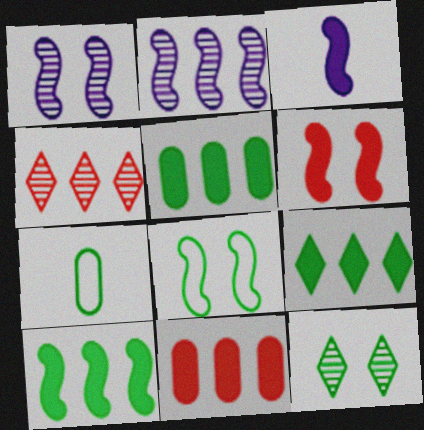[[1, 6, 8], 
[3, 6, 10], 
[5, 9, 10], 
[7, 10, 12]]